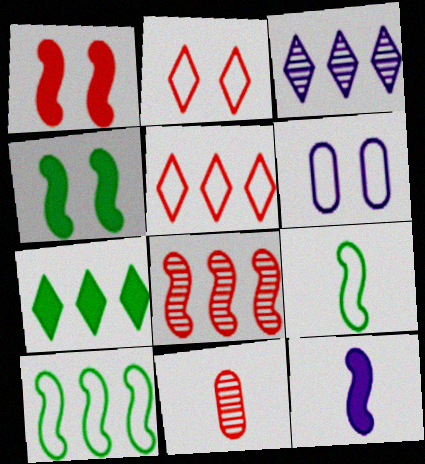[[1, 5, 11], 
[3, 5, 7], 
[3, 6, 12], 
[5, 6, 9]]